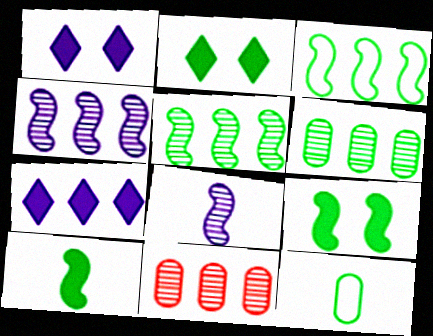[[2, 5, 12], 
[3, 7, 11]]